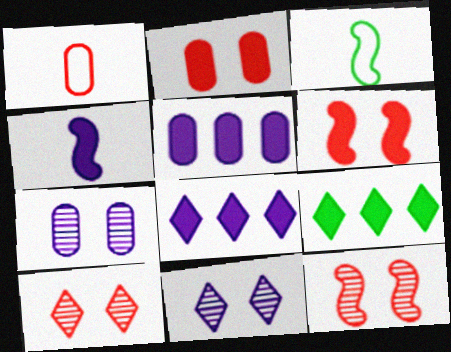[[2, 4, 9], 
[3, 5, 10]]